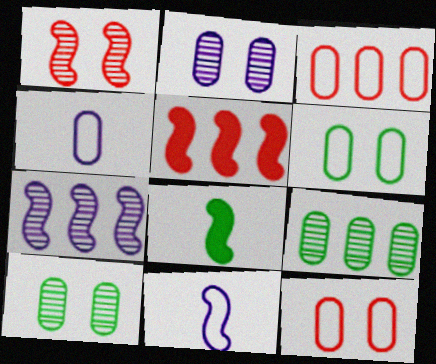[[3, 4, 6]]